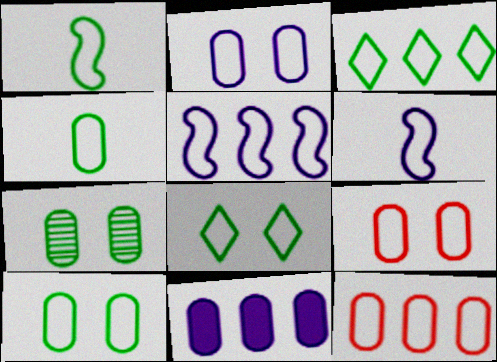[[1, 3, 10], 
[2, 4, 12], 
[2, 9, 10], 
[3, 5, 12], 
[3, 6, 9], 
[6, 8, 12]]